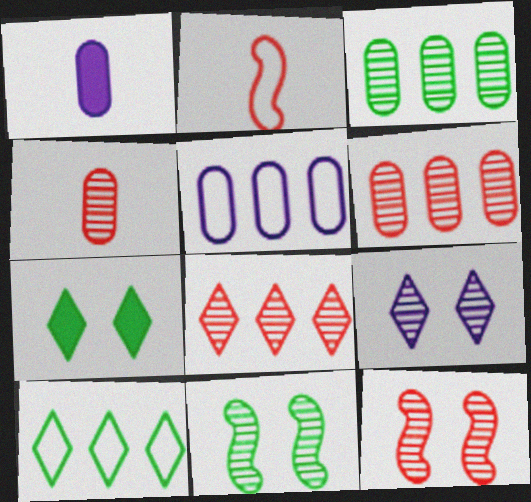[[1, 10, 12], 
[4, 8, 12]]